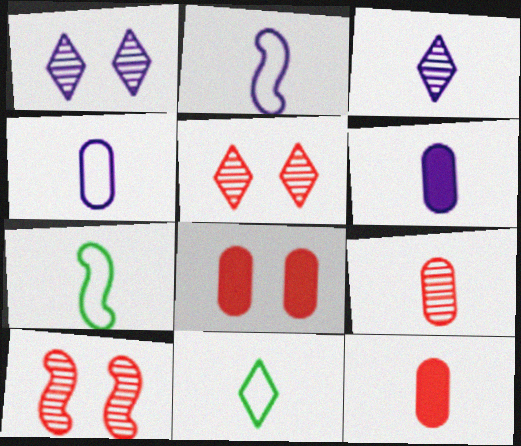[[2, 3, 6], 
[3, 7, 12]]